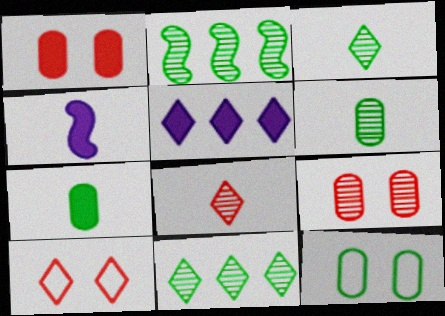[[3, 5, 10]]